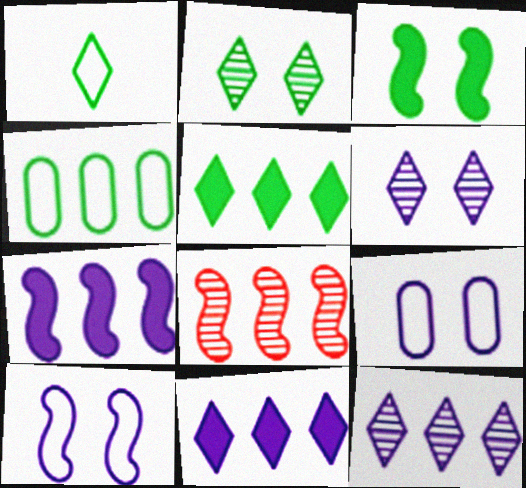[[1, 2, 5], 
[4, 8, 11]]